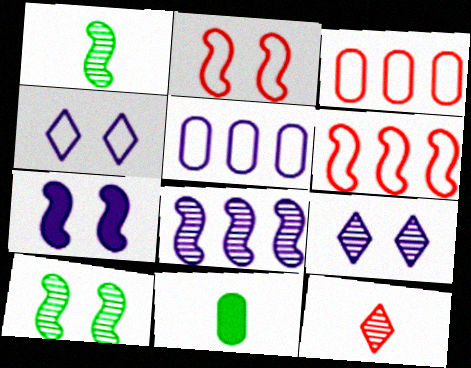[[1, 6, 7], 
[2, 7, 10], 
[6, 9, 11]]